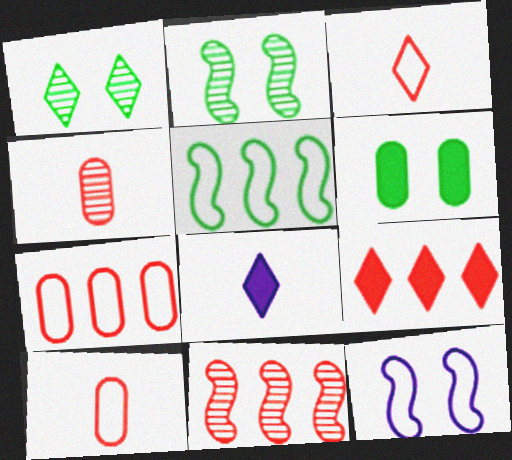[[2, 7, 8], 
[7, 9, 11]]